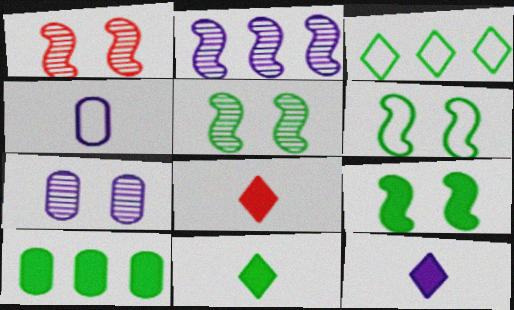[[5, 6, 9], 
[8, 11, 12], 
[9, 10, 11]]